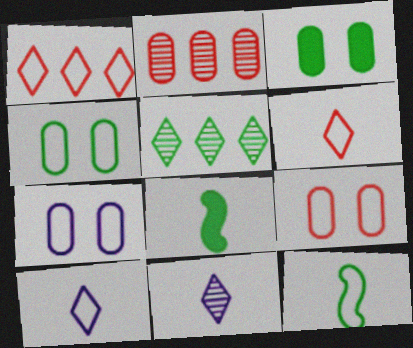[[1, 7, 12], 
[3, 5, 12], 
[4, 5, 8], 
[4, 7, 9]]